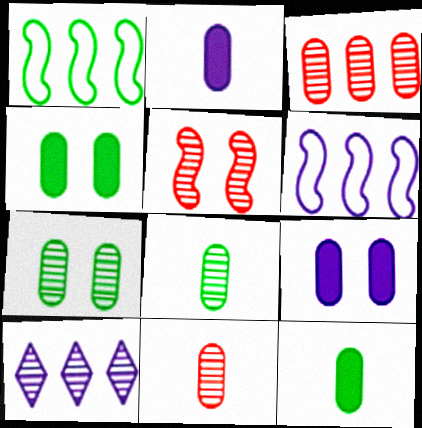[[5, 8, 10]]